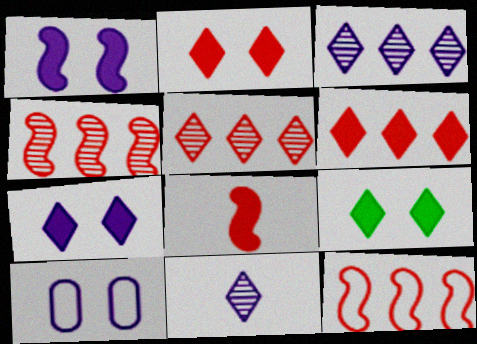[[2, 7, 9]]